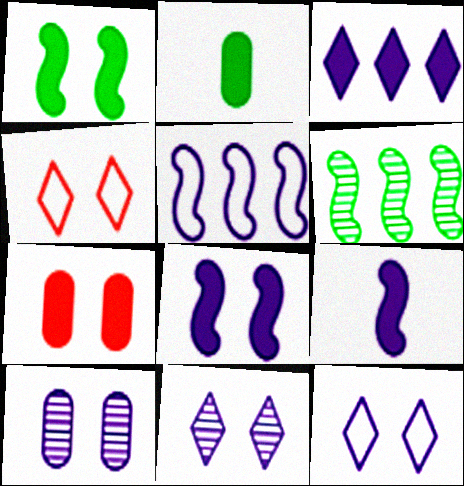[[1, 4, 10], 
[8, 10, 12]]